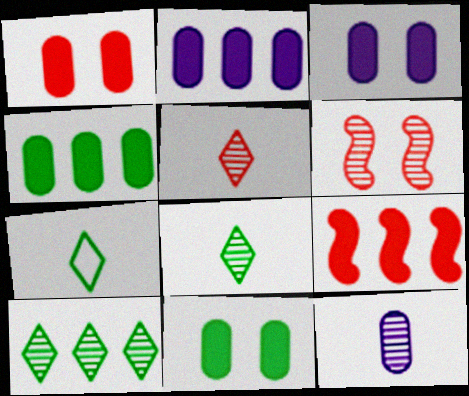[[1, 3, 11], 
[2, 6, 7], 
[6, 10, 12]]